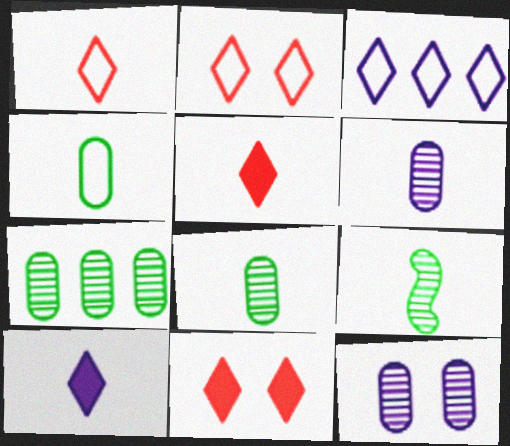[]